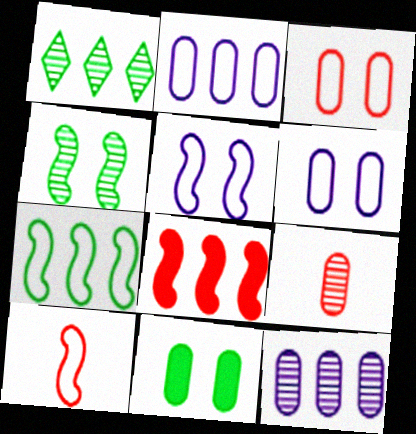[[1, 2, 8], 
[2, 9, 11], 
[5, 7, 10]]